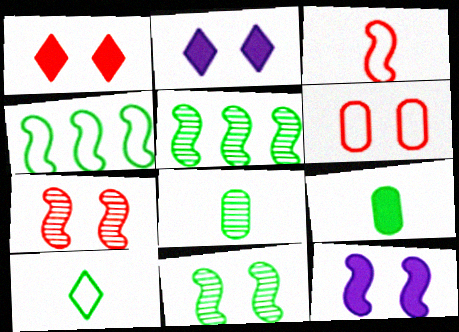[[1, 6, 7], 
[2, 6, 11], 
[3, 5, 12]]